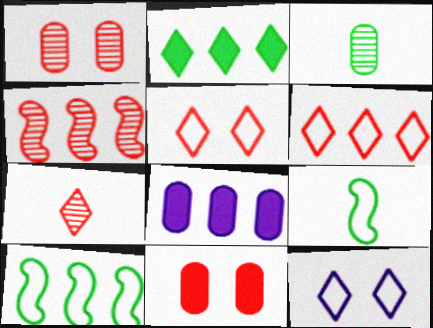[[1, 4, 7], 
[2, 7, 12]]